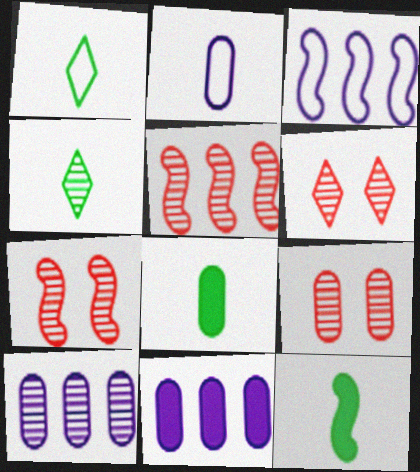[[1, 7, 11], 
[3, 6, 8], 
[3, 7, 12], 
[4, 7, 10], 
[6, 7, 9]]